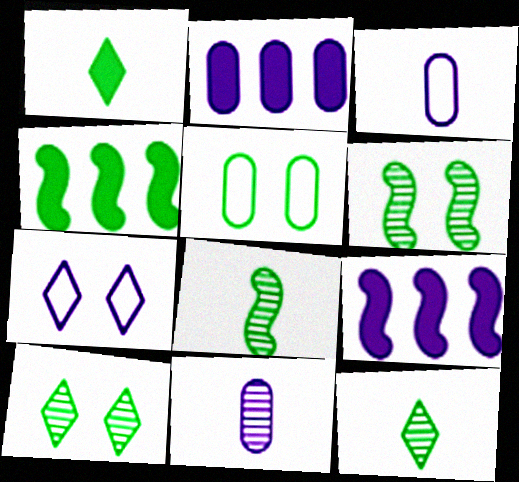[[4, 5, 12], 
[7, 9, 11]]